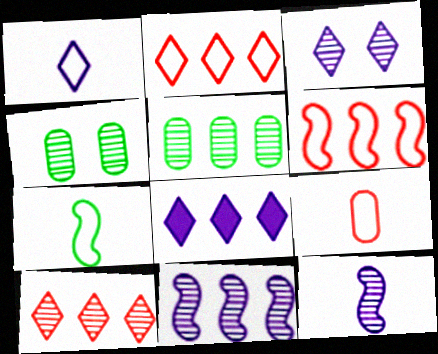[[1, 3, 8], 
[1, 7, 9], 
[4, 10, 12], 
[5, 6, 8], 
[5, 10, 11]]